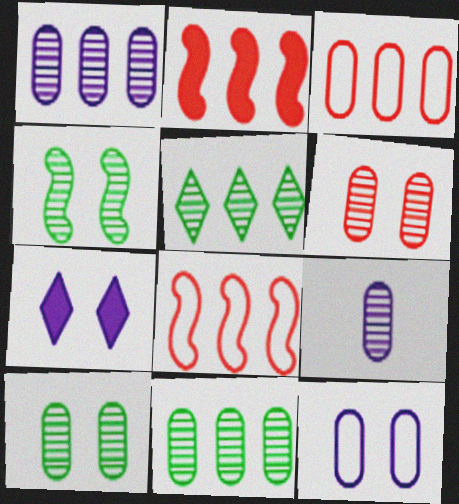[[6, 9, 11]]